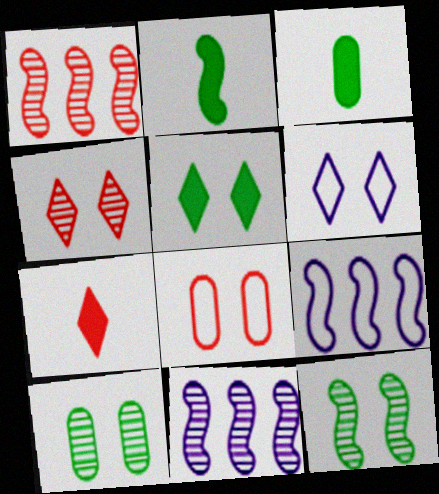[[1, 3, 6], 
[1, 7, 8], 
[3, 4, 9], 
[4, 5, 6], 
[7, 9, 10]]